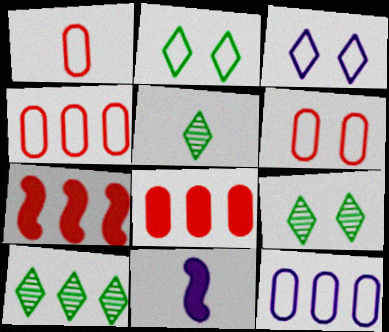[[1, 4, 6], 
[1, 5, 11], 
[4, 9, 11], 
[5, 9, 10], 
[6, 10, 11], 
[7, 10, 12]]